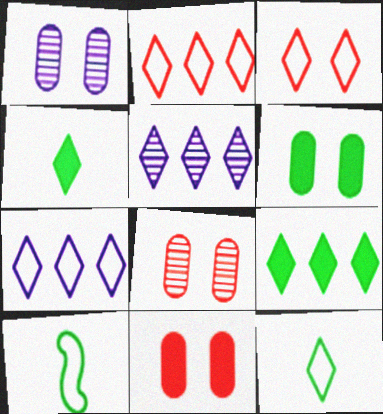[[2, 5, 9], 
[3, 4, 5], 
[3, 7, 12], 
[5, 10, 11]]